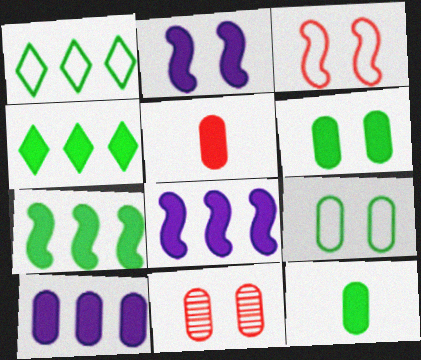[[2, 4, 5], 
[5, 6, 10]]